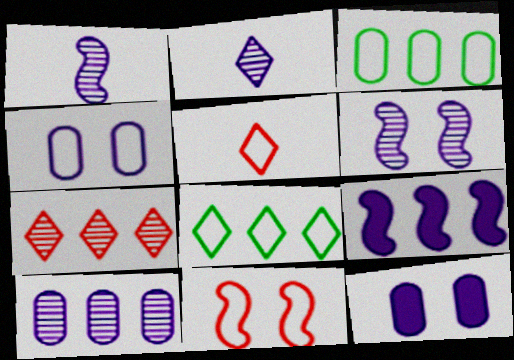[[2, 4, 9], 
[2, 6, 10], 
[3, 7, 9]]